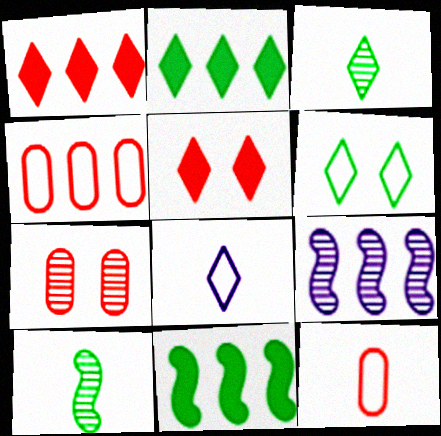[[2, 3, 6], 
[2, 4, 9], 
[3, 7, 9], 
[7, 8, 11]]